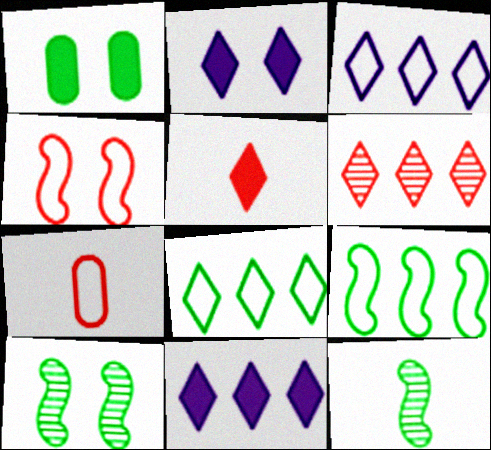[[1, 8, 12], 
[6, 8, 11], 
[7, 10, 11]]